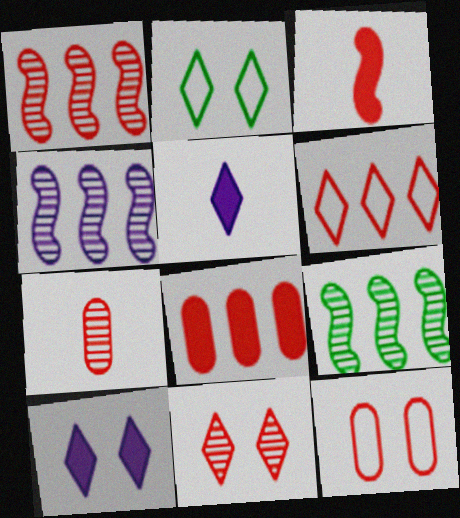[[1, 4, 9], 
[1, 6, 8], 
[1, 7, 11], 
[2, 10, 11], 
[5, 9, 12], 
[7, 8, 12]]